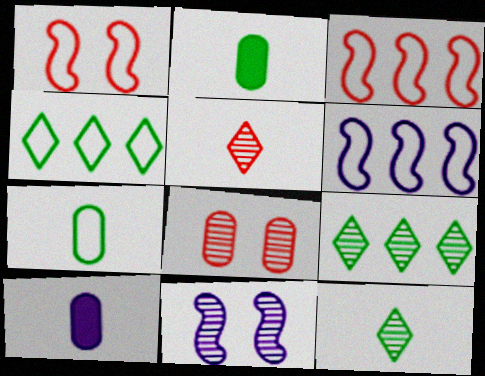[[1, 9, 10]]